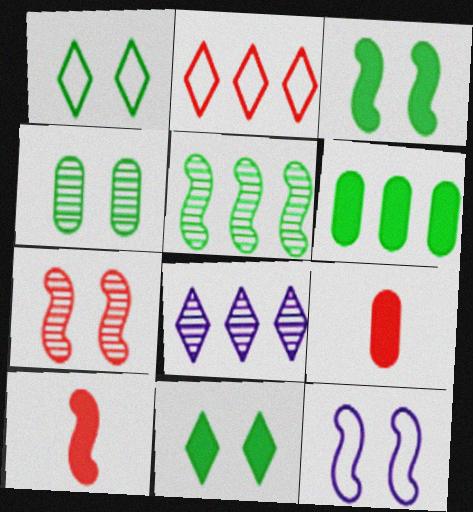[[1, 3, 4], 
[2, 7, 9], 
[3, 7, 12], 
[5, 10, 12]]